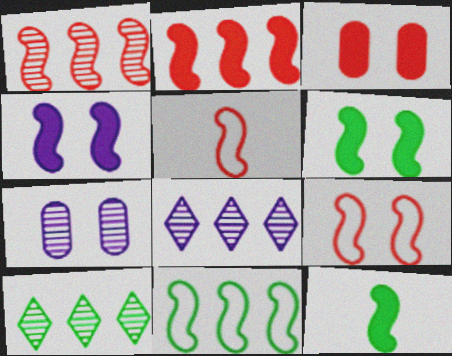[[2, 4, 12]]